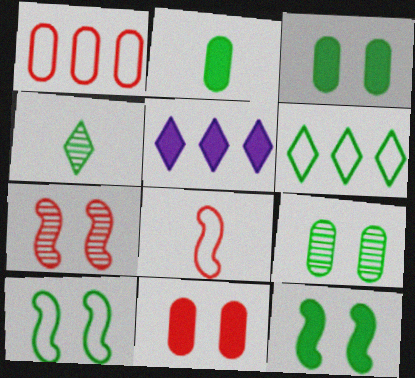[[5, 8, 9]]